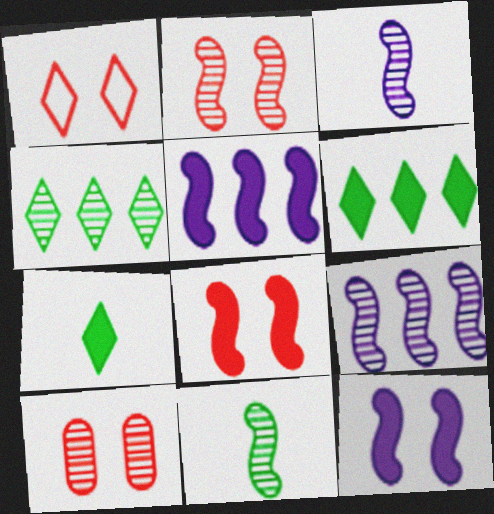[[1, 8, 10], 
[2, 9, 11], 
[3, 4, 10]]